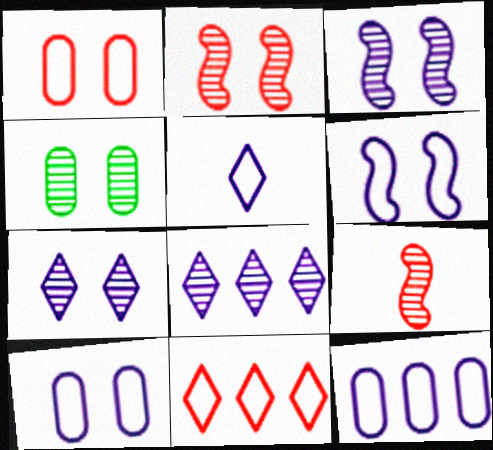[[2, 4, 7], 
[4, 8, 9], 
[5, 6, 12]]